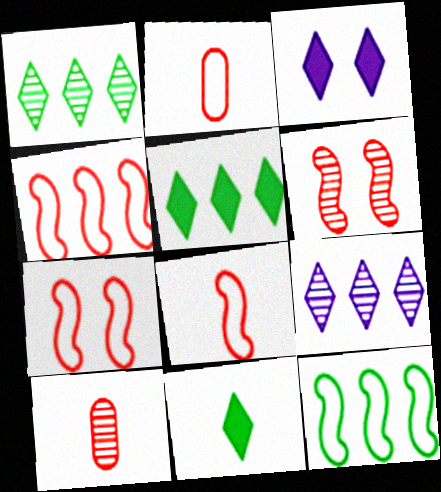[[3, 10, 12], 
[4, 7, 8]]